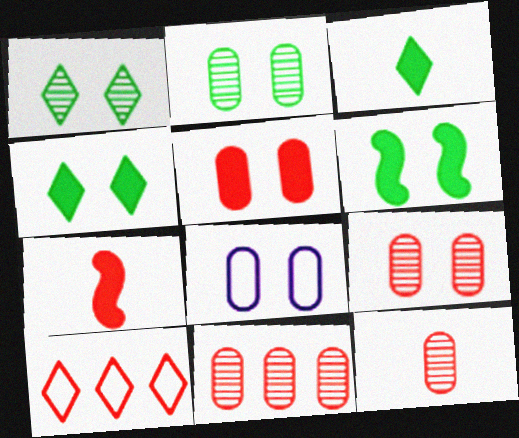[[2, 5, 8], 
[7, 9, 10], 
[9, 11, 12]]